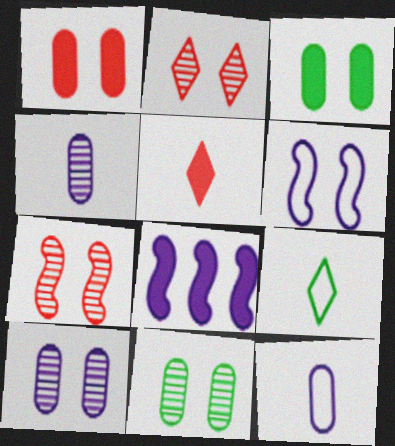[[2, 3, 6], 
[3, 5, 8]]